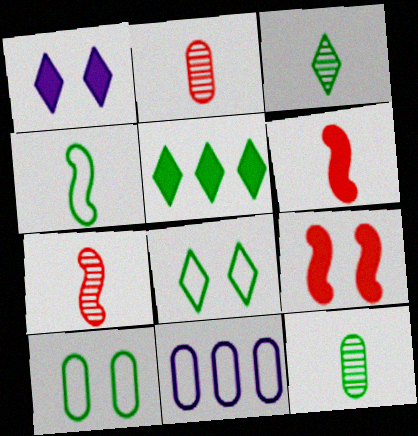[[3, 5, 8], 
[3, 9, 11]]